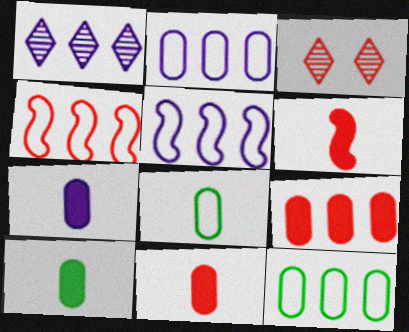[[3, 4, 11], 
[3, 5, 10], 
[7, 10, 11]]